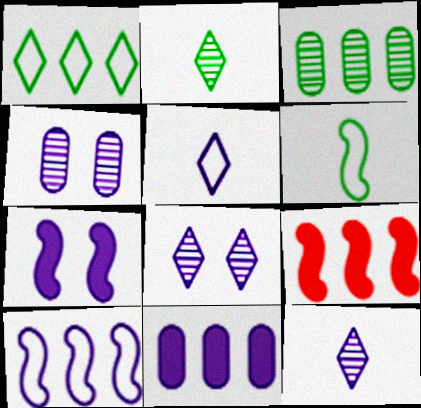[]